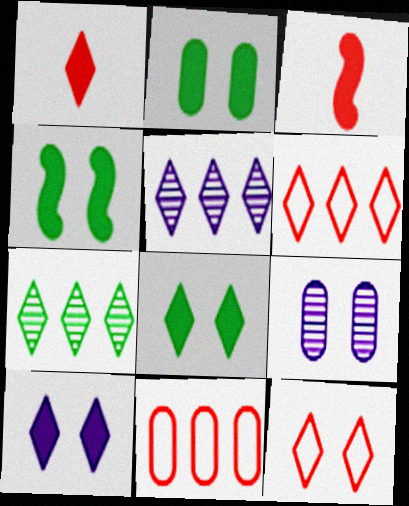[[2, 4, 8], 
[4, 9, 12]]